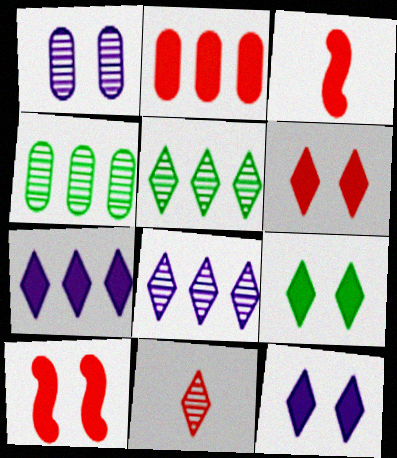[[2, 3, 6], 
[6, 9, 12]]